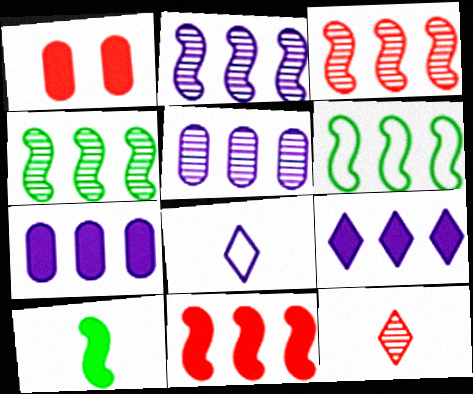[[1, 4, 8], 
[1, 9, 10], 
[2, 3, 4], 
[2, 6, 11]]